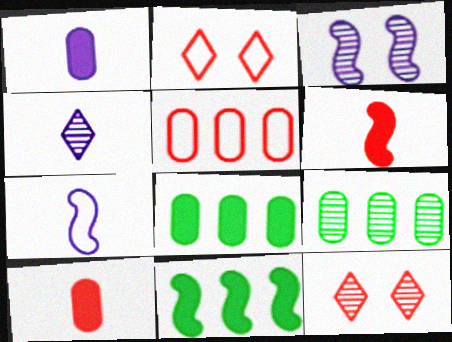[[1, 4, 7], 
[5, 6, 12], 
[7, 8, 12]]